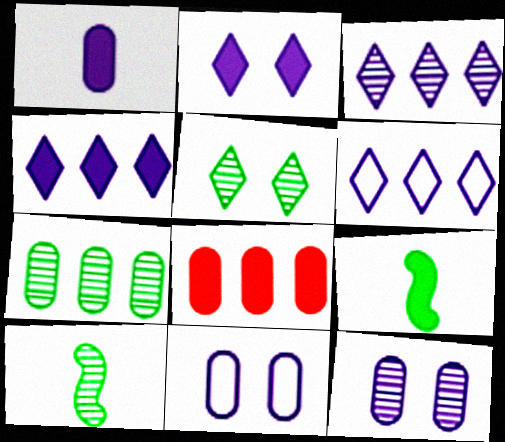[[2, 8, 9], 
[3, 4, 6], 
[5, 7, 10]]